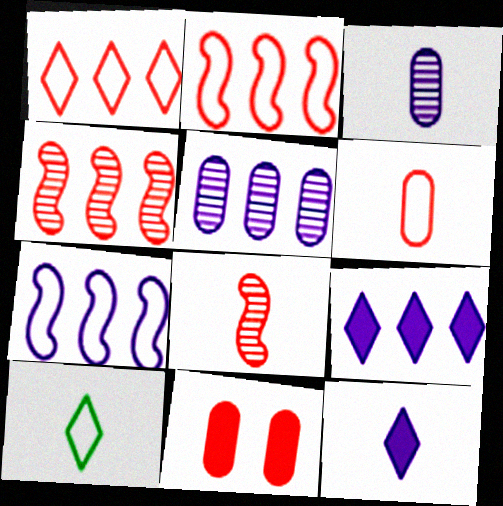[[1, 8, 11], 
[5, 7, 9]]